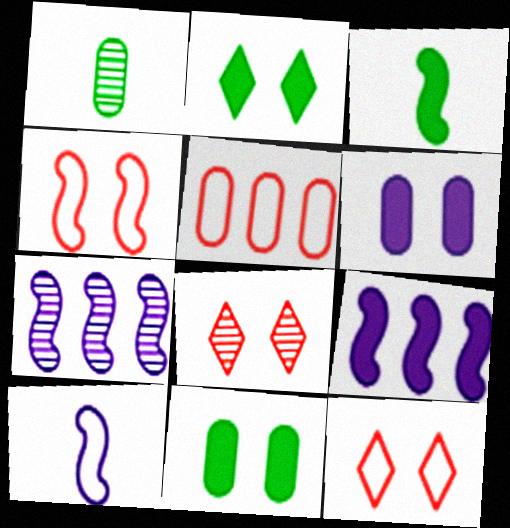[[1, 5, 6], 
[1, 7, 8], 
[1, 9, 12], 
[3, 4, 7]]